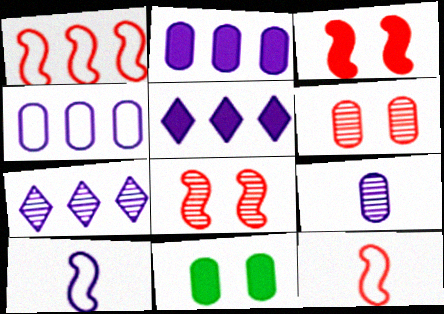[[7, 11, 12]]